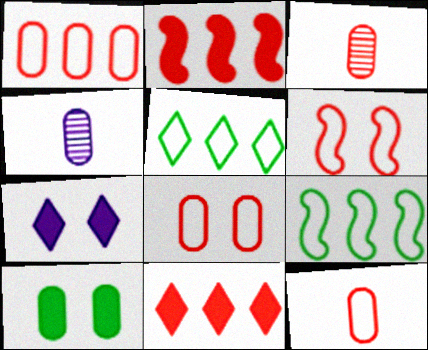[[1, 4, 10], 
[1, 8, 12], 
[3, 6, 11], 
[3, 7, 9]]